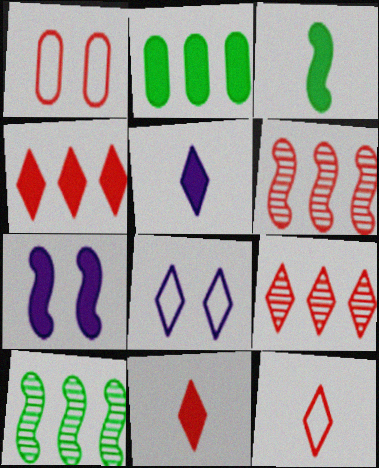[[1, 5, 10], 
[1, 6, 11], 
[2, 7, 11]]